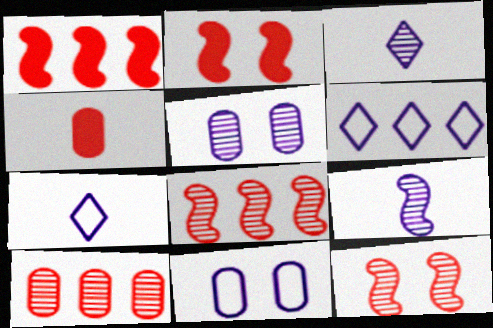[]